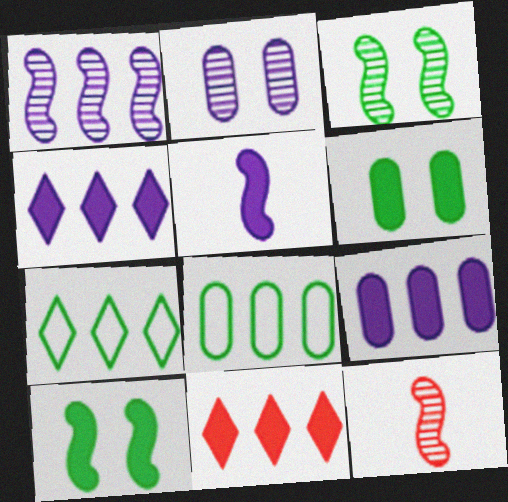[[1, 3, 12], 
[1, 8, 11], 
[5, 6, 11]]